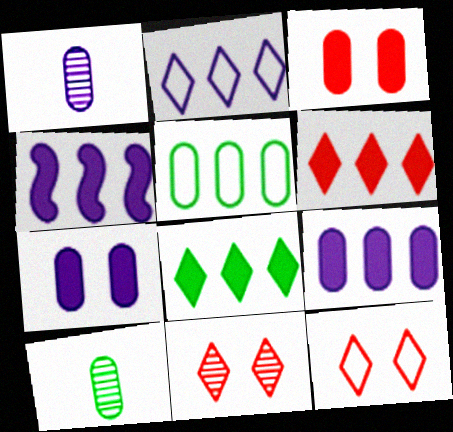[[1, 3, 5], 
[4, 10, 12]]